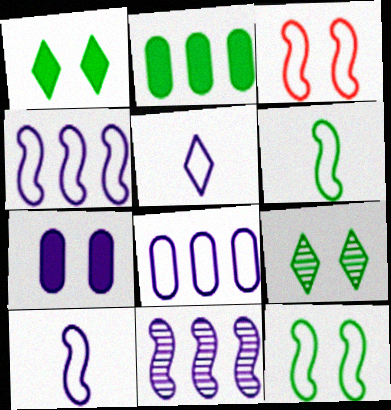[[2, 6, 9], 
[3, 4, 6], 
[3, 7, 9], 
[5, 7, 11]]